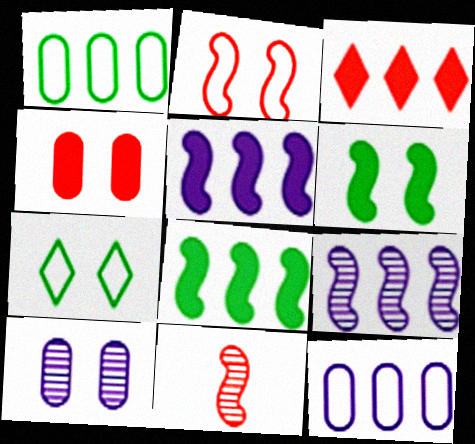[[1, 3, 9]]